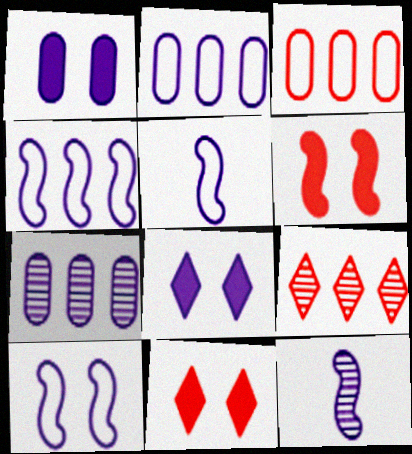[[2, 8, 12], 
[4, 5, 10], 
[5, 7, 8]]